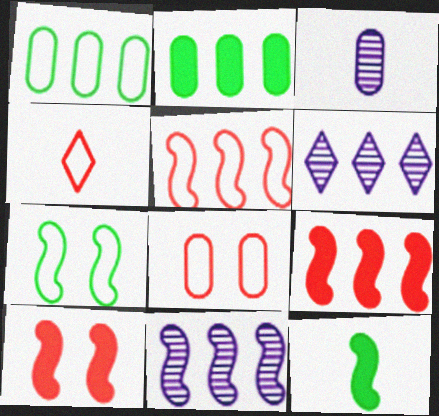[[1, 6, 9], 
[2, 3, 8], 
[2, 5, 6], 
[3, 4, 12], 
[4, 5, 8], 
[6, 8, 12]]